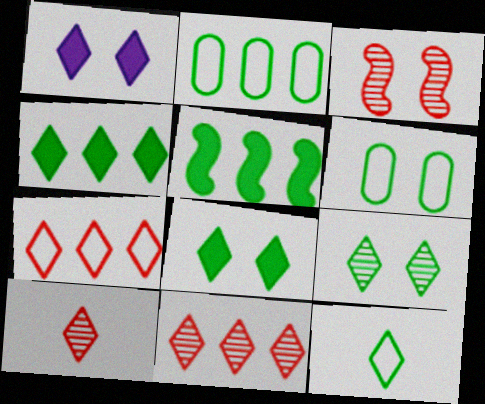[[1, 3, 6], 
[1, 11, 12], 
[4, 9, 12]]